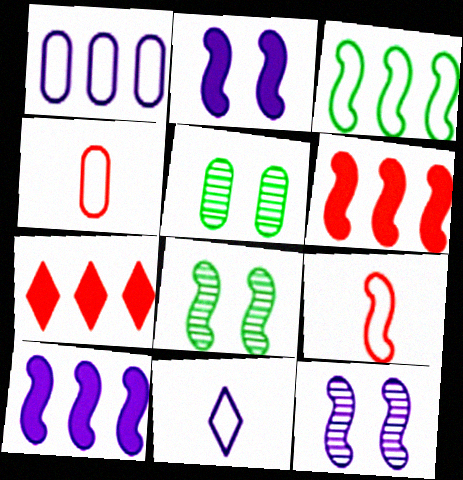[[5, 6, 11], 
[8, 9, 10]]